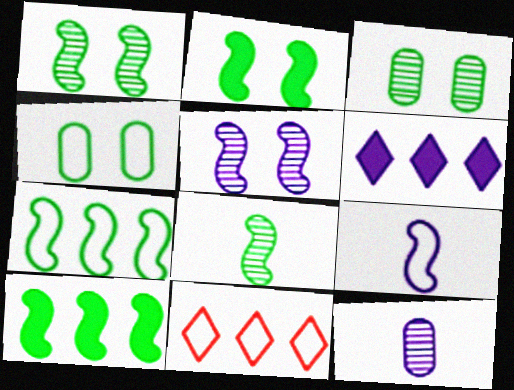[[2, 7, 8], 
[2, 11, 12], 
[4, 9, 11]]